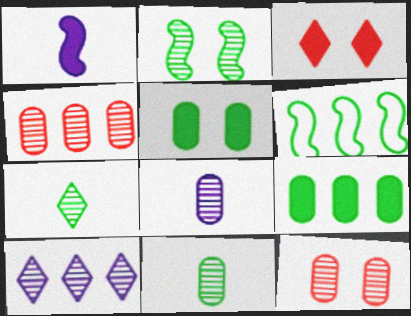[[1, 3, 9], 
[3, 6, 8], 
[5, 6, 7]]